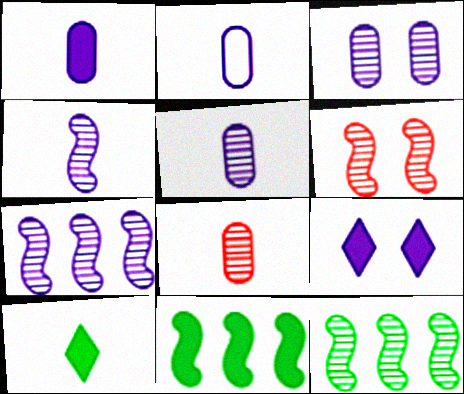[[1, 2, 5], 
[2, 7, 9], 
[4, 6, 12]]